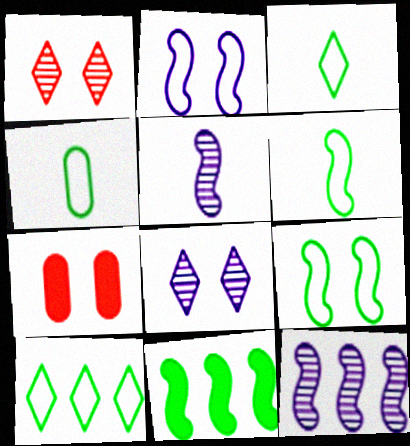[[3, 4, 6], 
[3, 7, 12], 
[4, 9, 10], 
[5, 7, 10], 
[7, 8, 9]]